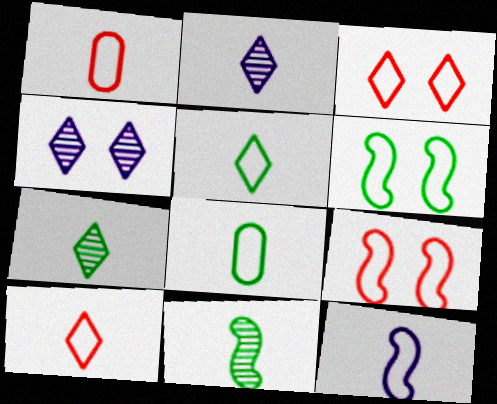[[1, 5, 12], 
[8, 10, 12]]